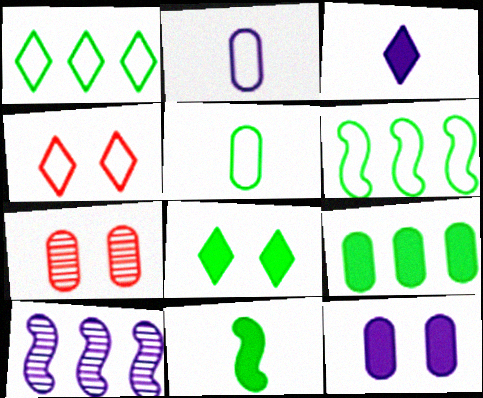[[2, 4, 6], 
[2, 7, 9], 
[3, 6, 7], 
[8, 9, 11]]